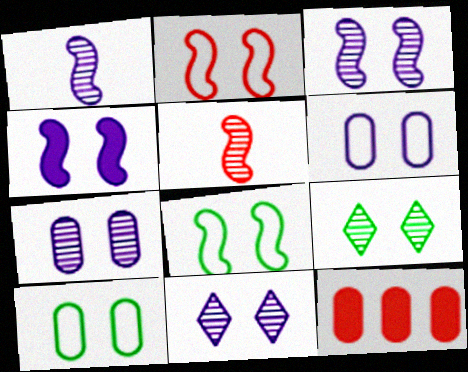[[3, 7, 11], 
[4, 6, 11]]